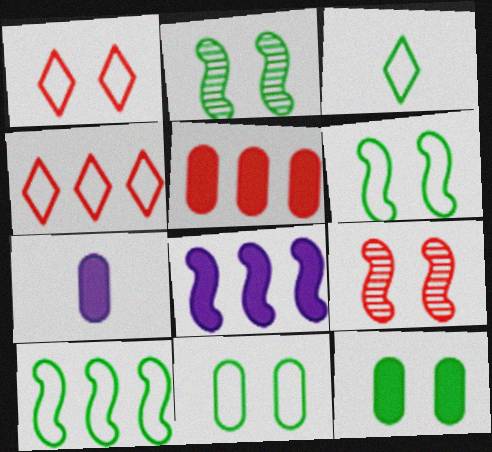[[2, 4, 7], 
[3, 10, 11], 
[5, 7, 12]]